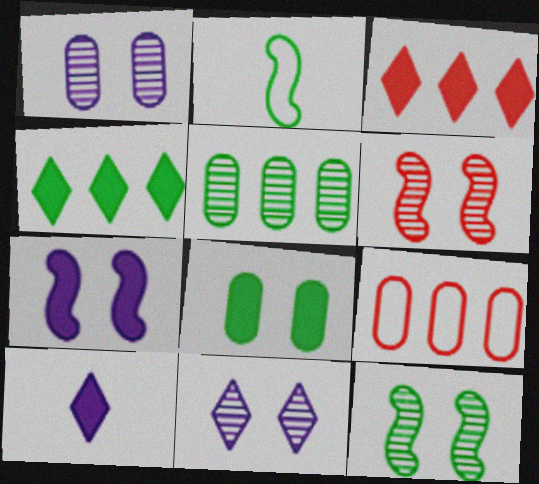[[1, 2, 3], 
[9, 10, 12]]